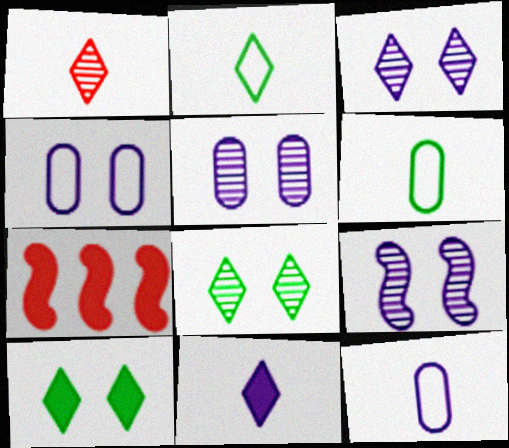[[1, 2, 11], 
[2, 5, 7], 
[3, 5, 9], 
[3, 6, 7], 
[7, 8, 12]]